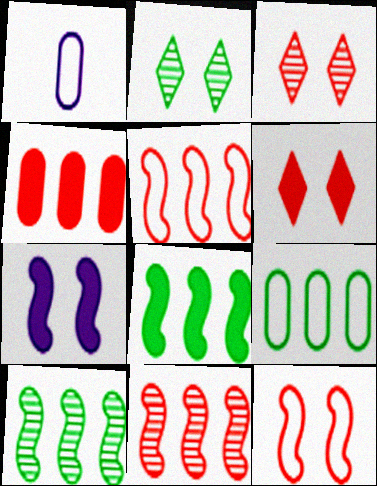[[1, 3, 8], 
[1, 6, 10]]